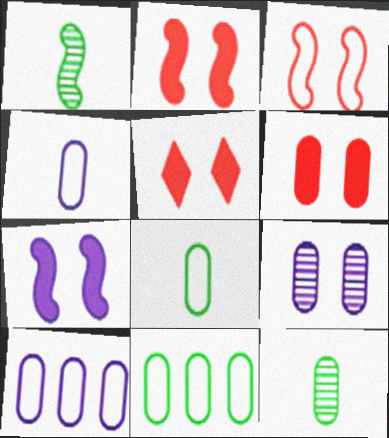[[1, 5, 10], 
[2, 5, 6], 
[6, 10, 12]]